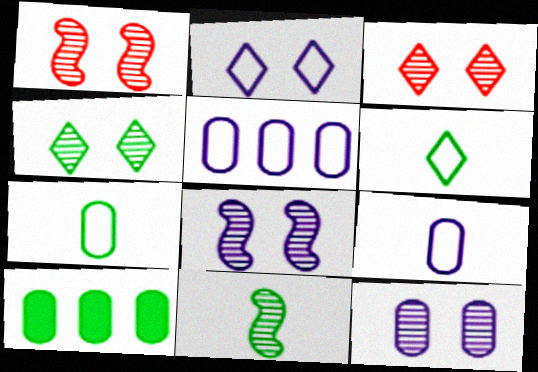[[1, 4, 12]]